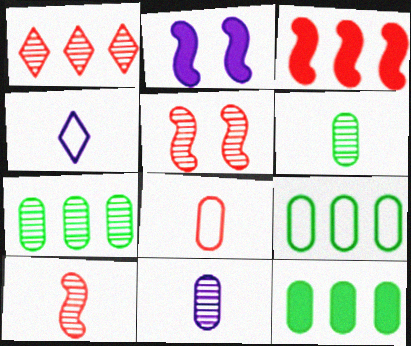[[4, 5, 12], 
[7, 9, 12]]